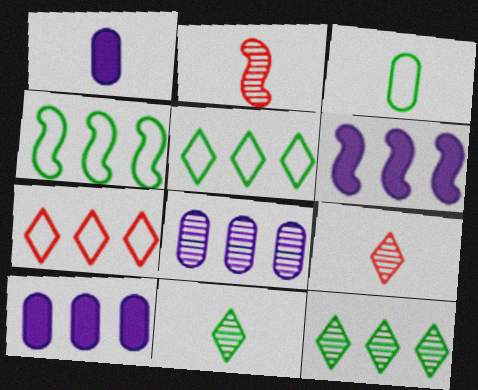[]